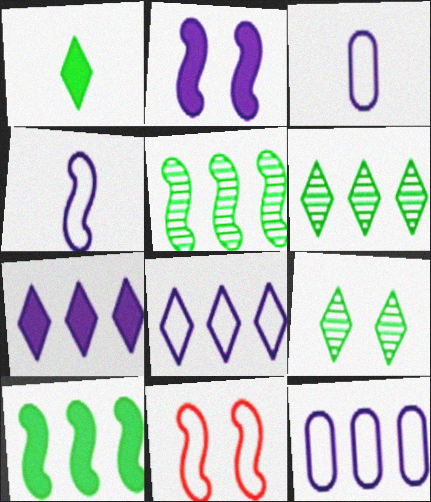[]